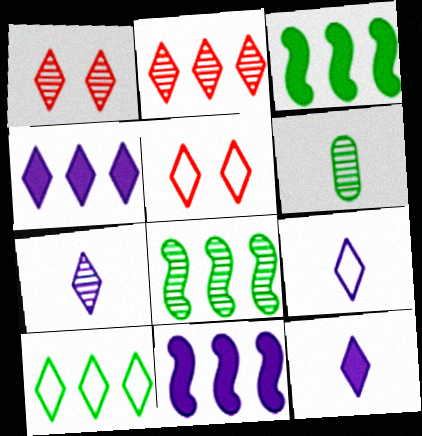[[1, 10, 12], 
[2, 4, 10], 
[5, 6, 11], 
[5, 9, 10], 
[7, 9, 12]]